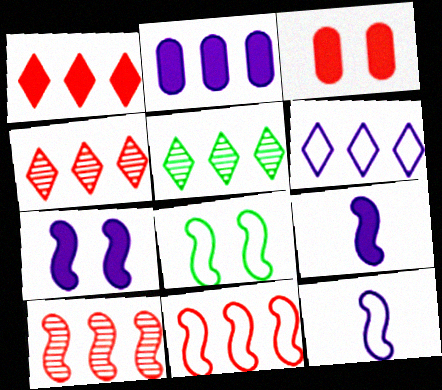[[1, 5, 6], 
[2, 5, 11], 
[3, 5, 12], 
[8, 9, 10], 
[8, 11, 12]]